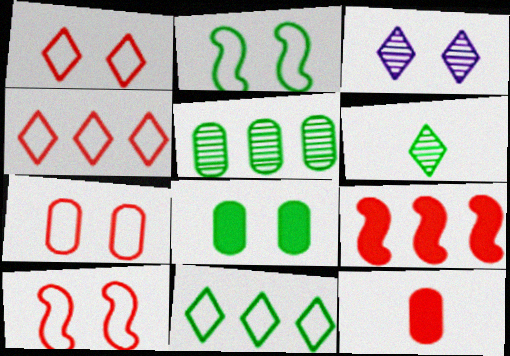[[1, 7, 10], 
[3, 8, 10]]